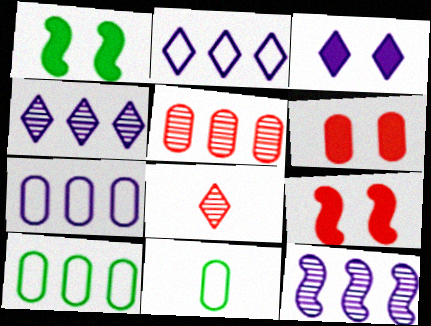[[1, 3, 6], 
[1, 7, 8], 
[4, 9, 11]]